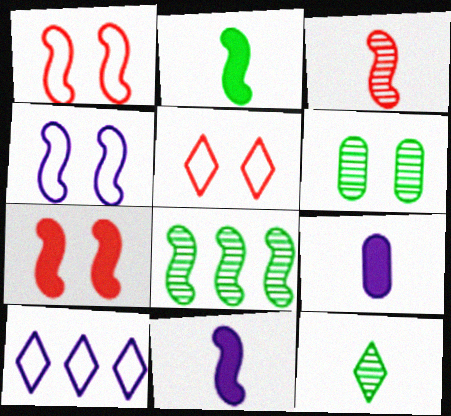[[1, 8, 11], 
[5, 8, 9], 
[6, 8, 12]]